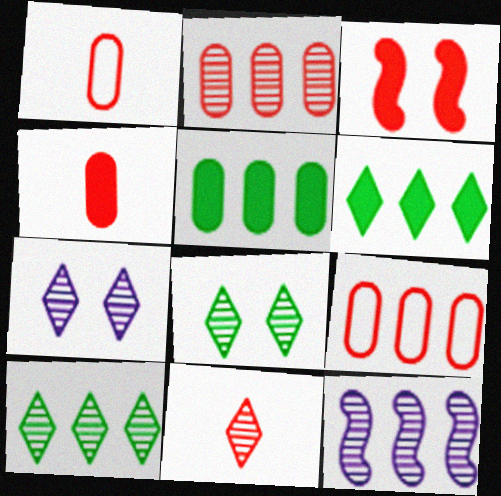[[2, 10, 12], 
[3, 9, 11], 
[6, 9, 12], 
[7, 10, 11]]